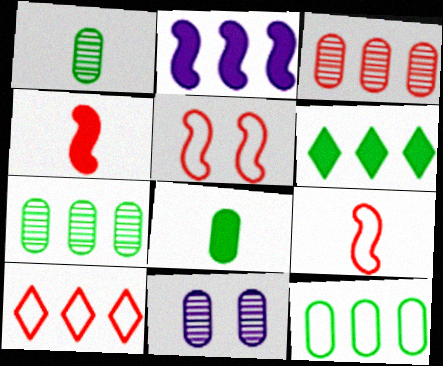[[1, 3, 11], 
[2, 7, 10], 
[6, 9, 11]]